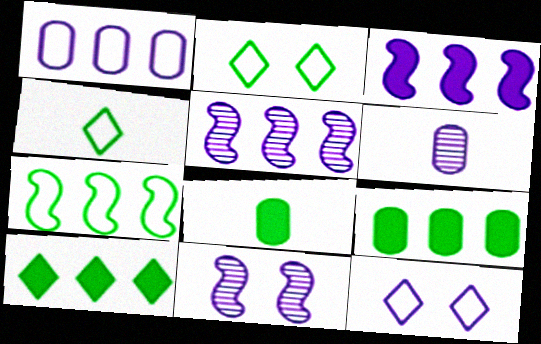[[3, 6, 12]]